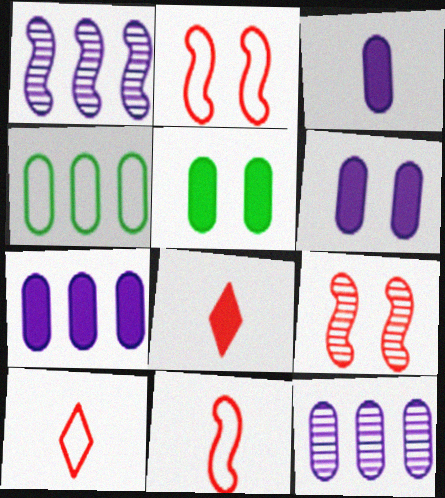[[1, 5, 10], 
[3, 6, 7]]